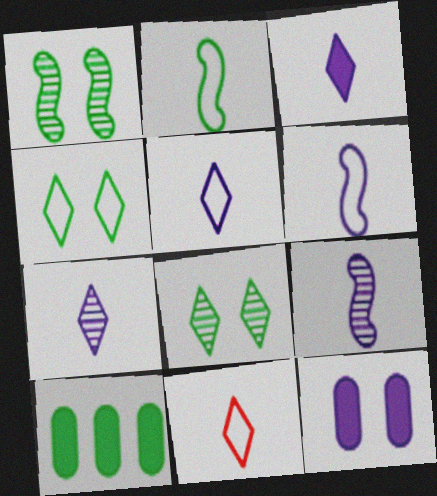[[2, 8, 10], 
[3, 5, 7]]